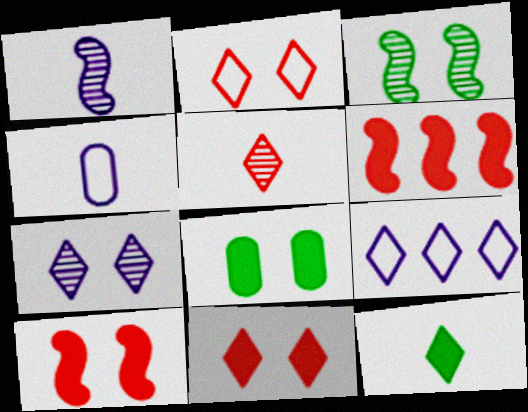[]